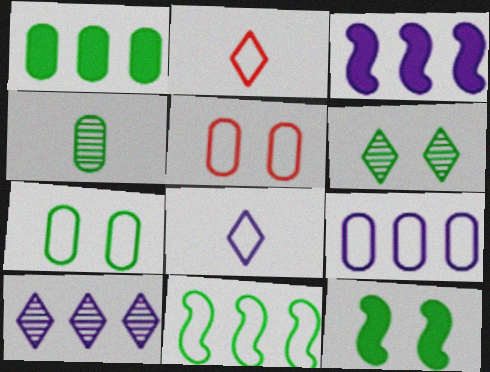[[1, 4, 7], 
[3, 9, 10], 
[5, 8, 11], 
[6, 7, 12]]